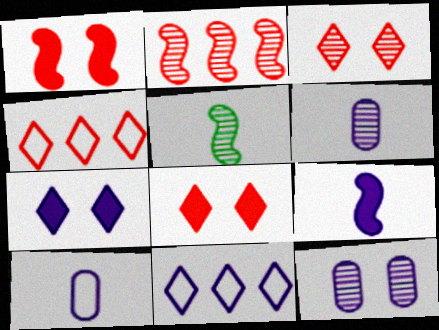[[9, 11, 12]]